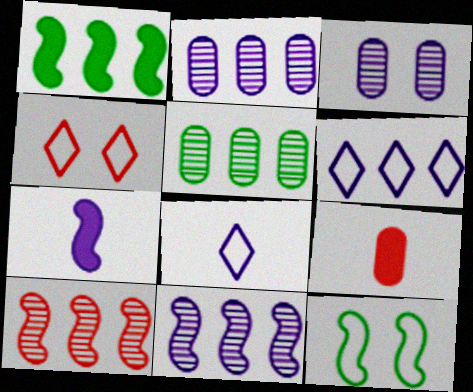[[3, 6, 7], 
[4, 5, 7], 
[4, 9, 10], 
[7, 10, 12]]